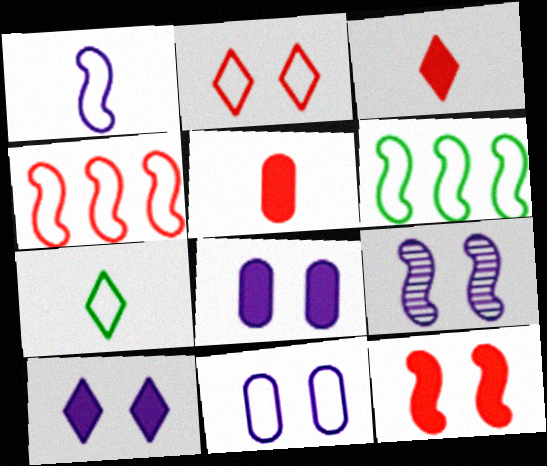[[4, 7, 11], 
[9, 10, 11]]